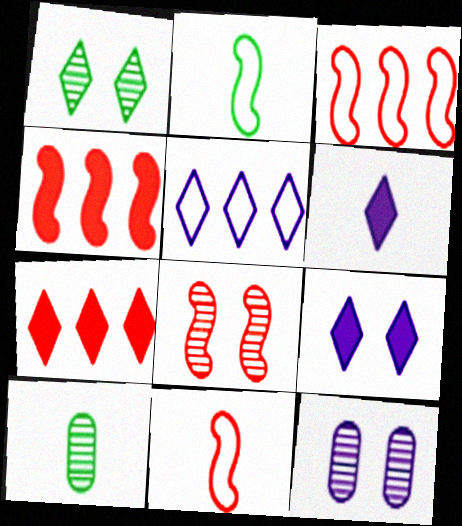[[1, 8, 12], 
[2, 7, 12], 
[3, 9, 10], 
[4, 8, 11], 
[6, 10, 11]]